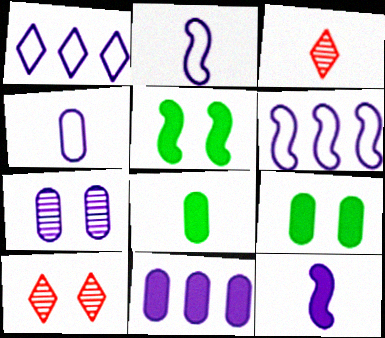[[1, 7, 12], 
[2, 3, 8], 
[3, 6, 9], 
[4, 7, 11], 
[6, 8, 10]]